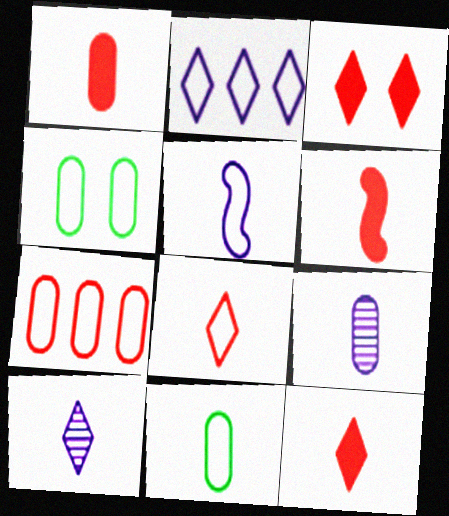[[1, 6, 12], 
[1, 9, 11], 
[5, 8, 11], 
[6, 10, 11]]